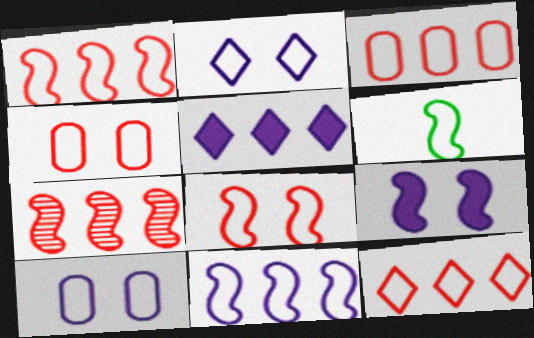[[1, 3, 12], 
[2, 3, 6], 
[6, 7, 9], 
[6, 8, 11], 
[6, 10, 12]]